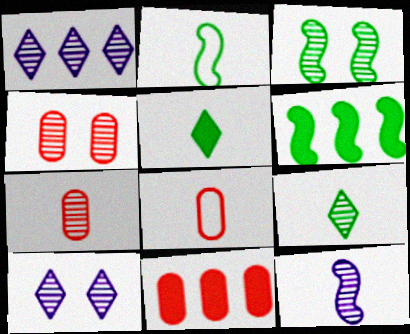[[1, 3, 7], 
[2, 3, 6], 
[2, 10, 11], 
[3, 4, 10], 
[4, 8, 11], 
[5, 8, 12], 
[6, 8, 10], 
[7, 9, 12]]